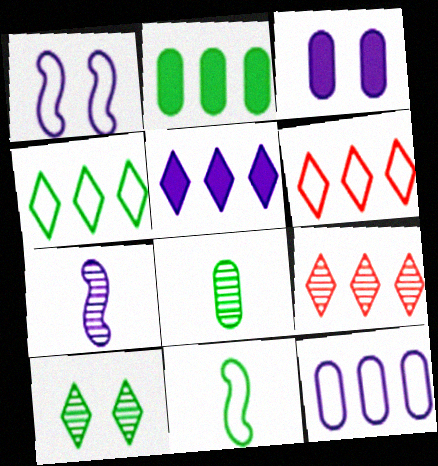[[2, 10, 11], 
[3, 9, 11], 
[4, 5, 9]]